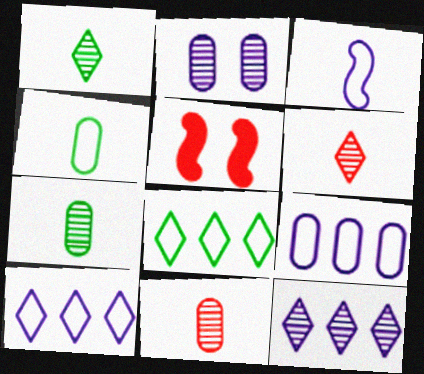[[1, 5, 9], 
[4, 5, 12], 
[5, 7, 10]]